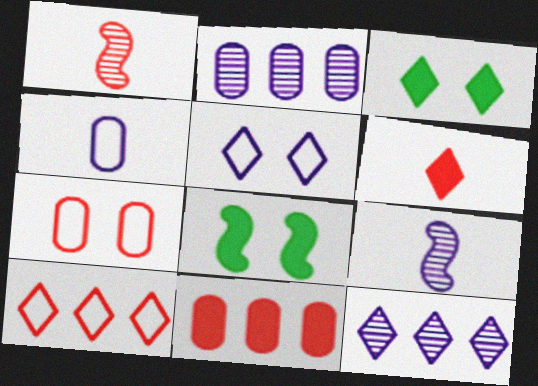[]